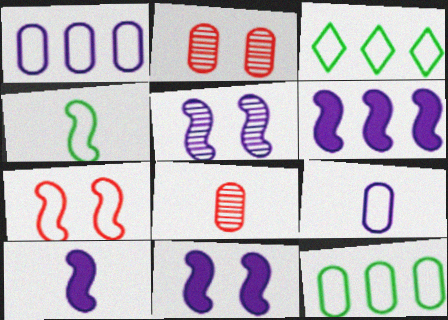[[2, 3, 10], 
[3, 7, 9], 
[3, 8, 11], 
[6, 10, 11]]